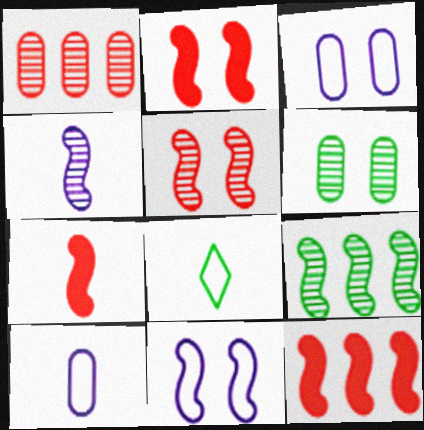[[2, 7, 12], 
[4, 5, 9], 
[7, 9, 11]]